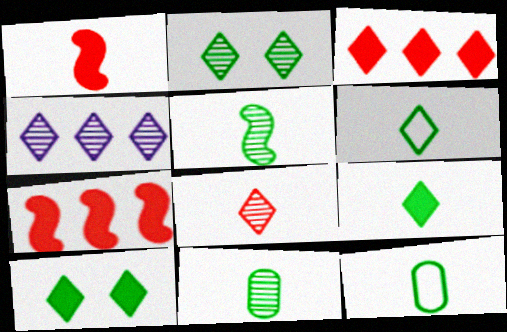[[2, 4, 8], 
[5, 9, 12]]